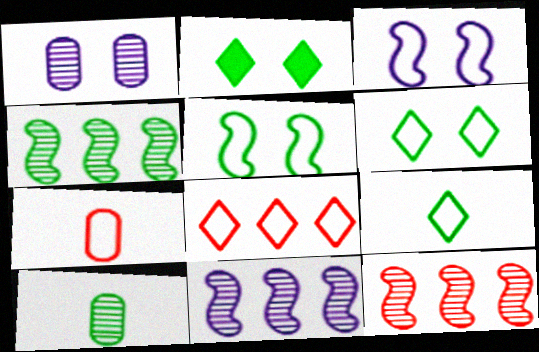[[2, 7, 11], 
[4, 11, 12]]